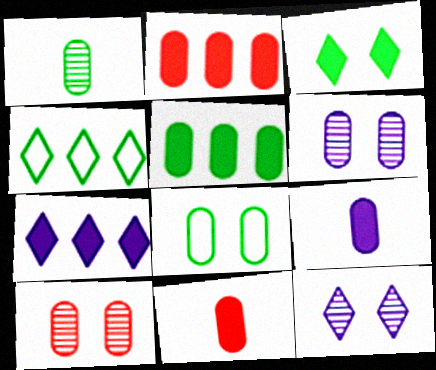[[1, 5, 8]]